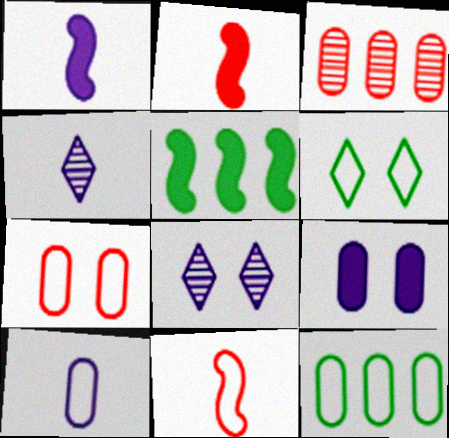[[1, 3, 6], 
[1, 4, 10], 
[2, 8, 12], 
[4, 5, 7], 
[7, 10, 12]]